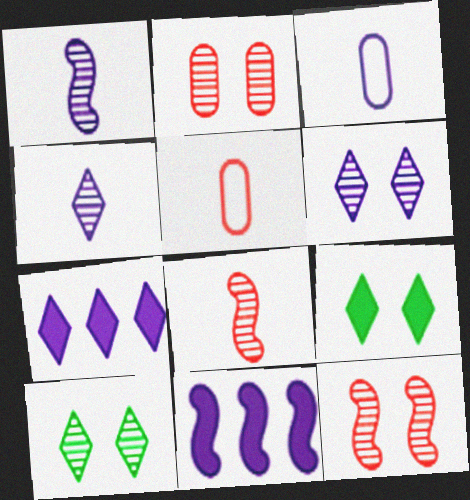[[3, 6, 11], 
[5, 10, 11]]